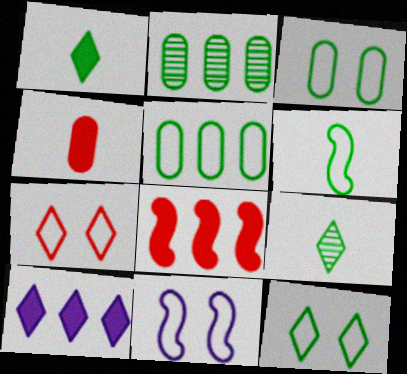[[3, 7, 11], 
[5, 6, 12], 
[7, 9, 10]]